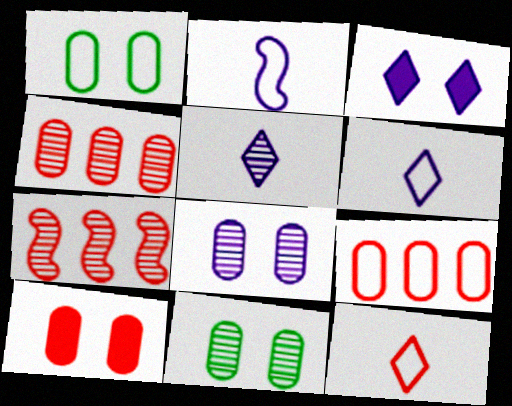[[1, 8, 10], 
[5, 7, 11], 
[7, 10, 12]]